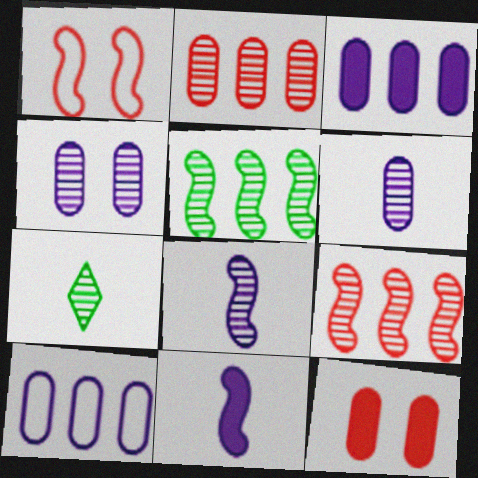[[1, 3, 7], 
[1, 5, 11], 
[4, 7, 9]]